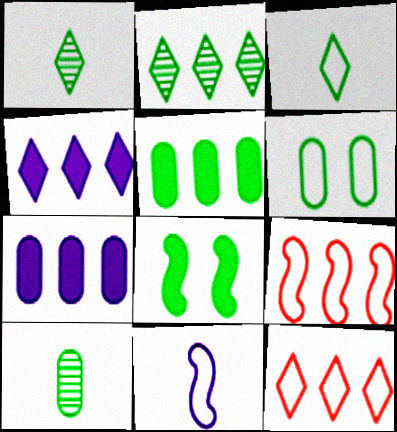[[2, 4, 12], 
[2, 7, 9], 
[5, 6, 10], 
[6, 11, 12]]